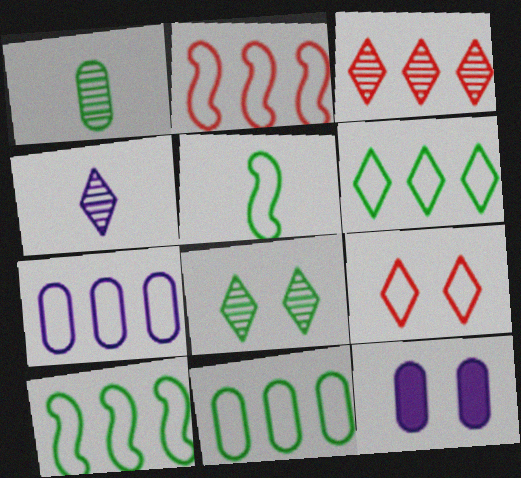[[2, 6, 7], 
[3, 4, 8], 
[3, 5, 12], 
[5, 7, 9], 
[6, 10, 11]]